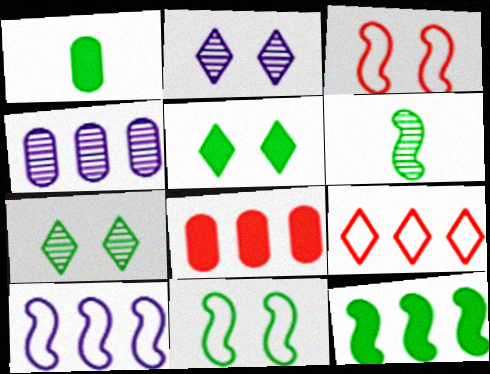[[1, 5, 12], 
[4, 9, 12], 
[6, 11, 12]]